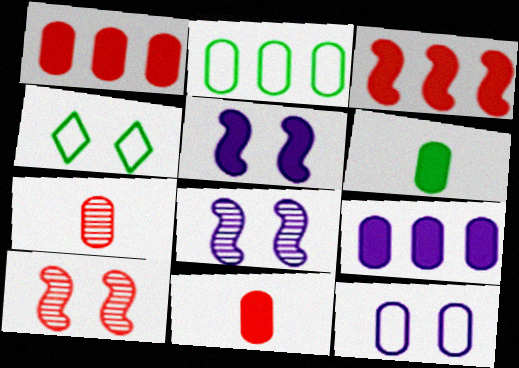[]